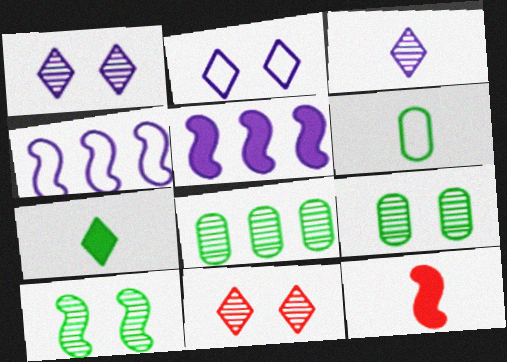[[2, 8, 12], 
[3, 6, 12], 
[4, 10, 12], 
[5, 6, 11]]